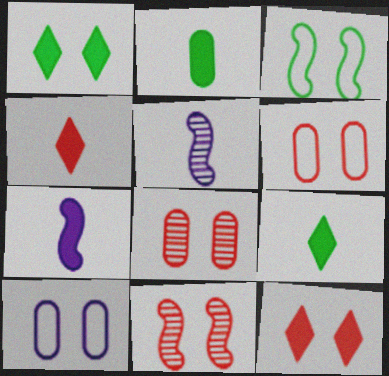[[1, 10, 11], 
[2, 4, 7], 
[6, 11, 12]]